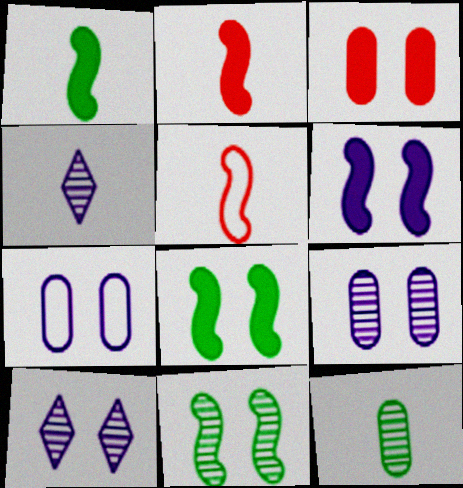[[6, 7, 10]]